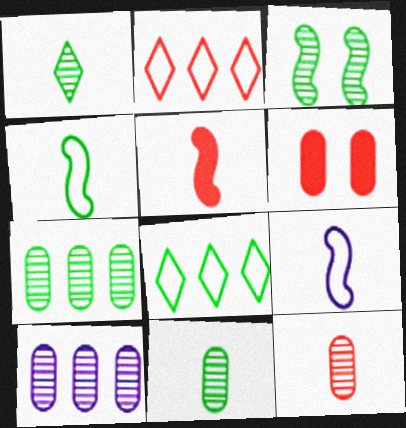[[1, 3, 7]]